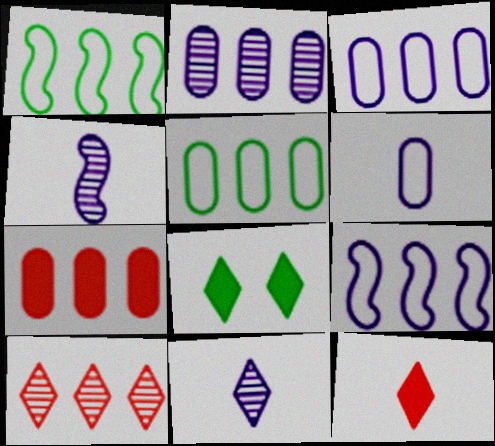[[2, 5, 7]]